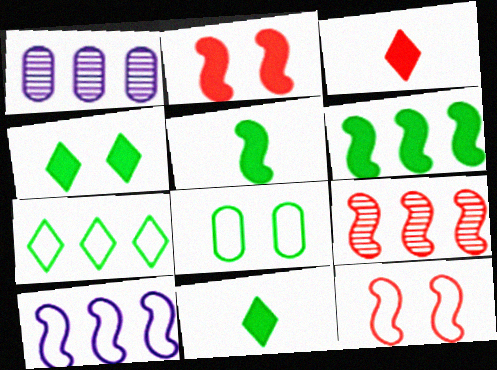[[1, 11, 12], 
[6, 9, 10]]